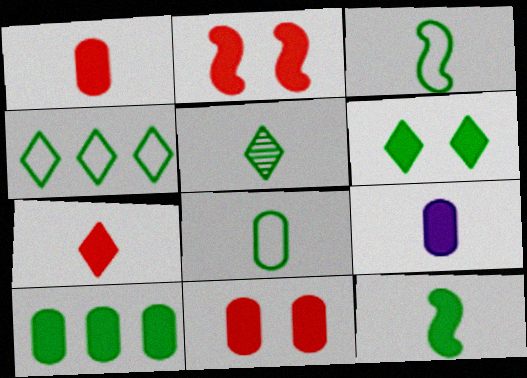[[4, 5, 6], 
[5, 8, 12], 
[6, 10, 12], 
[7, 9, 12], 
[9, 10, 11]]